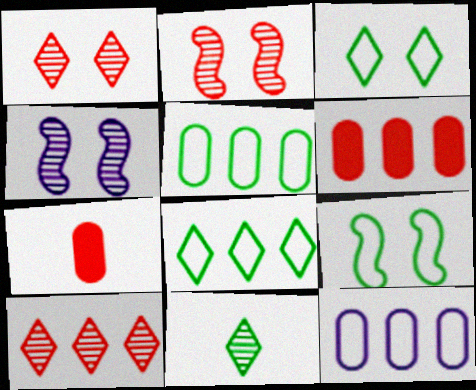[[4, 7, 8]]